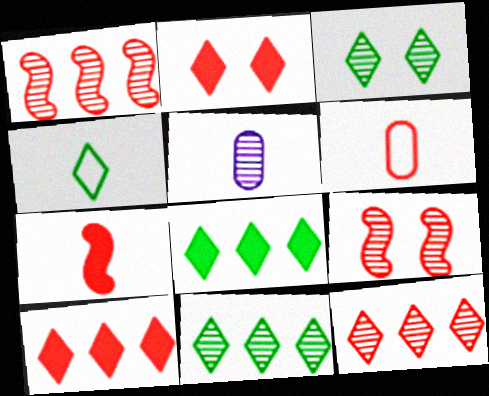[[1, 2, 6], 
[1, 3, 5], 
[3, 4, 8], 
[4, 5, 7], 
[5, 9, 11], 
[6, 9, 10]]